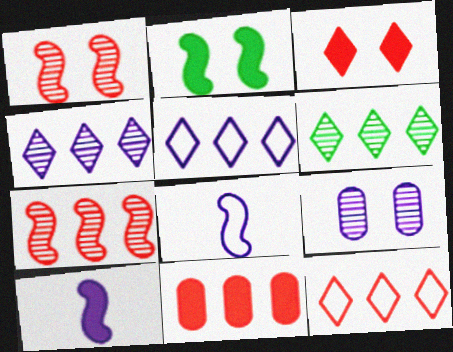[[2, 7, 8], 
[5, 9, 10], 
[7, 11, 12]]